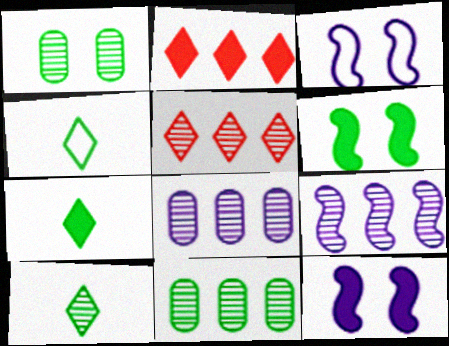[[4, 6, 11], 
[4, 7, 10], 
[5, 9, 11]]